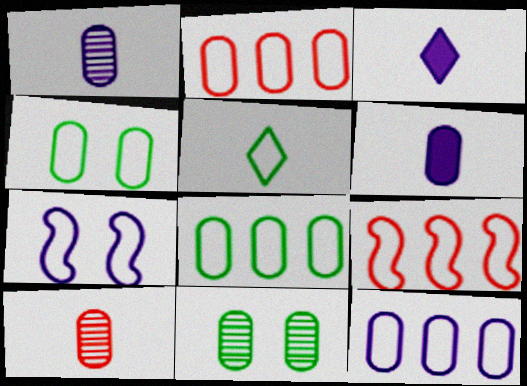[[2, 5, 7], 
[2, 6, 11], 
[2, 8, 12], 
[3, 9, 11]]